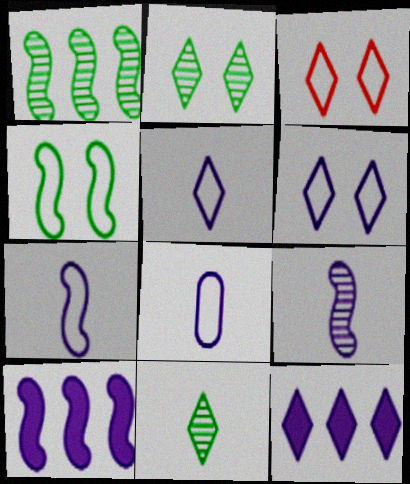[[3, 11, 12], 
[5, 7, 8]]